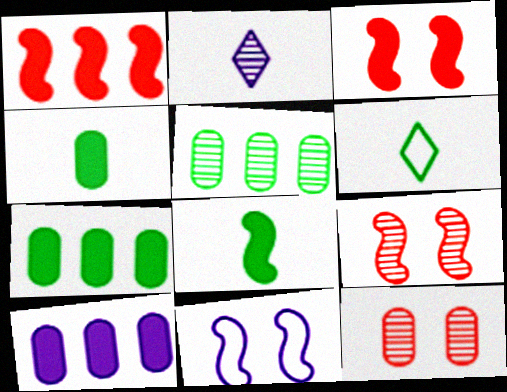[[2, 5, 9], 
[2, 10, 11], 
[6, 9, 10]]